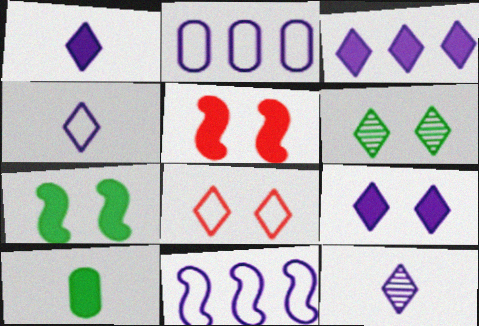[[1, 3, 9], 
[1, 4, 12], 
[3, 5, 10], 
[6, 8, 9]]